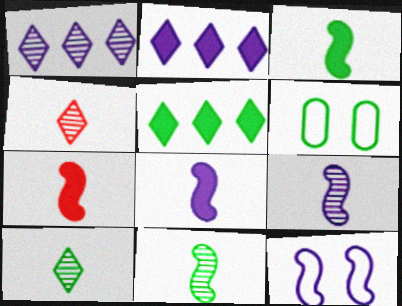[[1, 6, 7], 
[3, 7, 8], 
[5, 6, 11]]